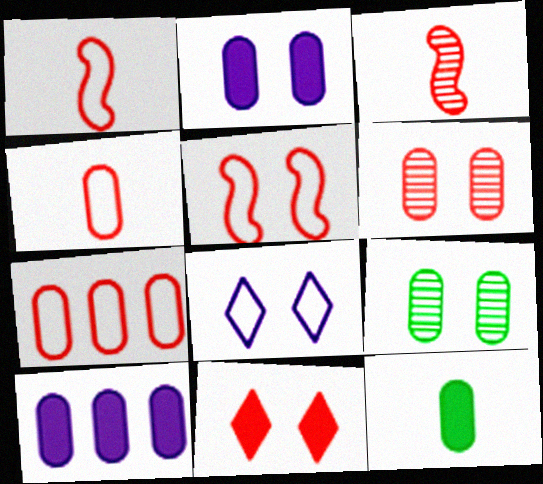[[3, 7, 11], 
[4, 9, 10], 
[5, 6, 11]]